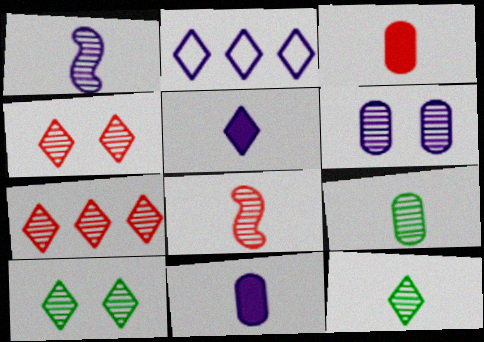[]